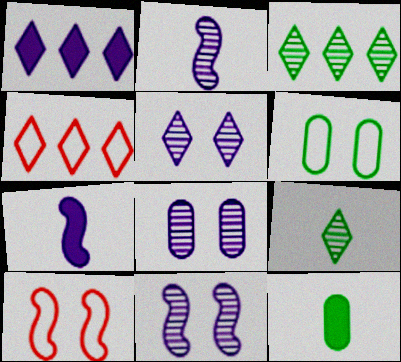[[1, 3, 4], 
[4, 11, 12], 
[5, 8, 11]]